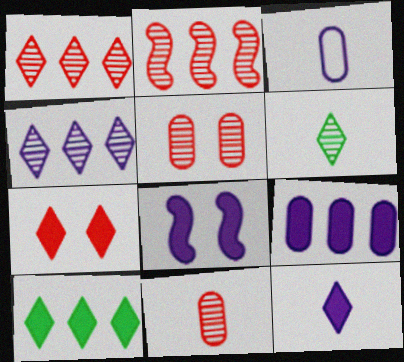[[3, 4, 8], 
[7, 10, 12], 
[8, 9, 12]]